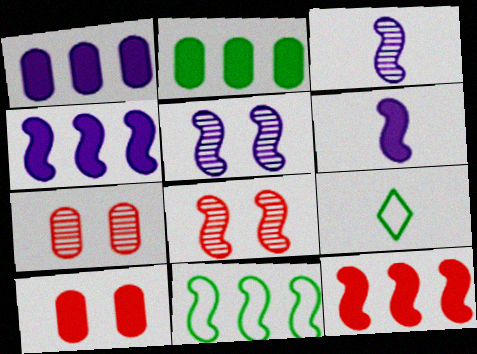[[1, 8, 9], 
[4, 7, 9], 
[6, 8, 11]]